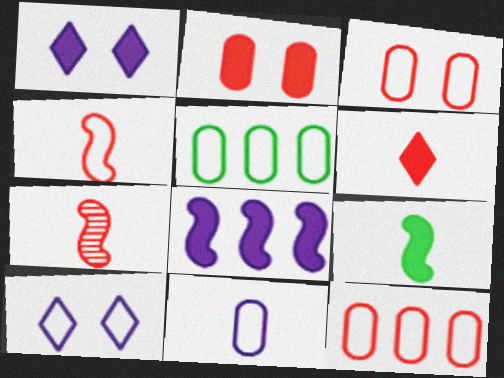[[1, 5, 7], 
[3, 5, 11], 
[4, 5, 10]]